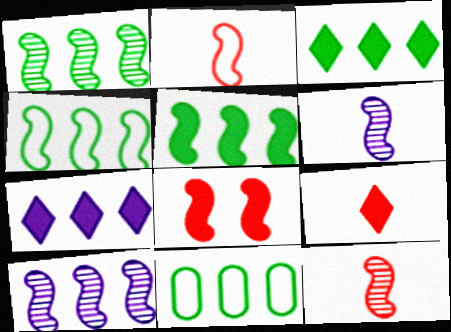[[1, 3, 11], 
[1, 4, 5], 
[4, 6, 8]]